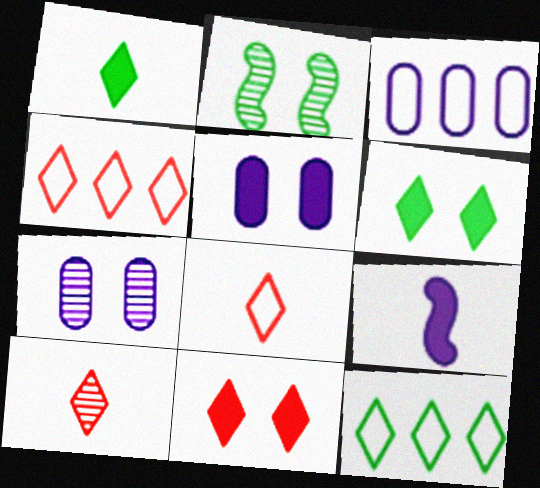[[4, 10, 11]]